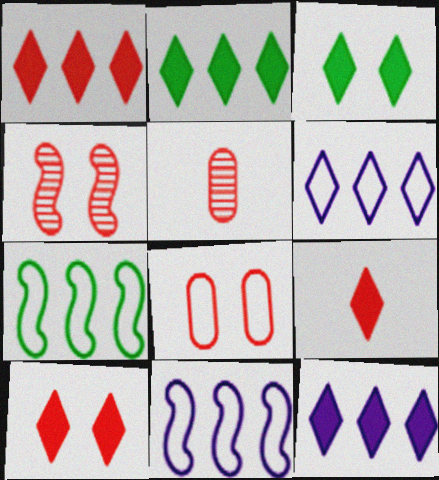[[1, 2, 12], 
[1, 9, 10], 
[3, 5, 11], 
[3, 9, 12], 
[4, 8, 10]]